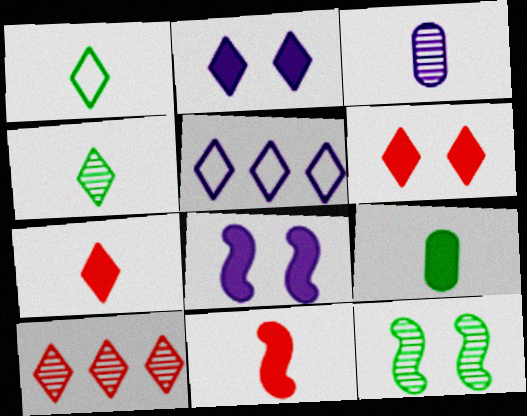[[1, 2, 10], 
[1, 3, 11], 
[3, 5, 8], 
[3, 10, 12], 
[4, 5, 6]]